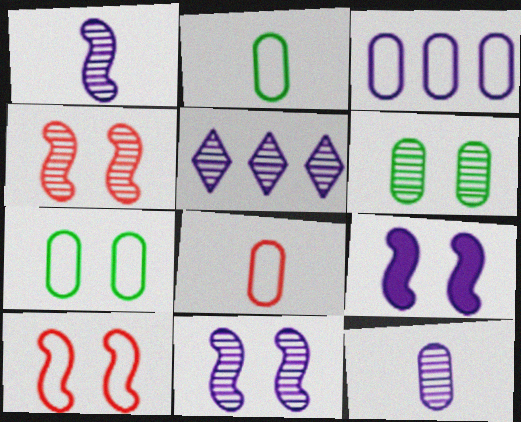[[3, 7, 8], 
[5, 11, 12]]